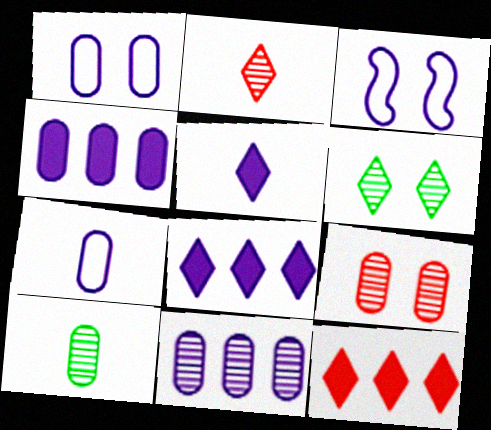[[3, 5, 11], 
[3, 10, 12], 
[9, 10, 11]]